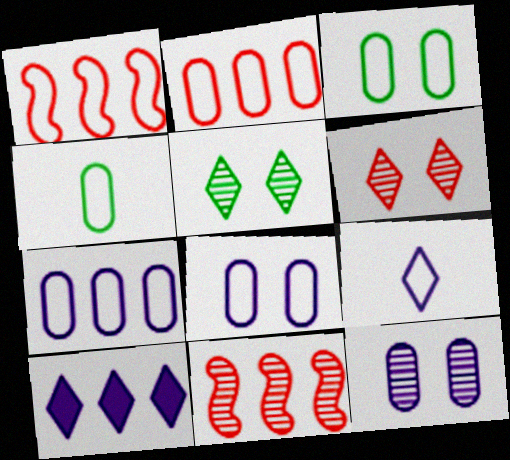[[1, 3, 9], 
[2, 4, 8]]